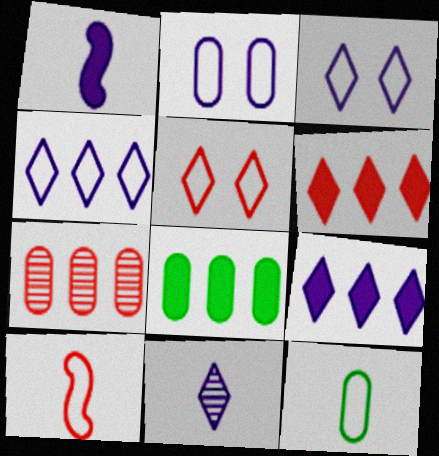[[3, 9, 11]]